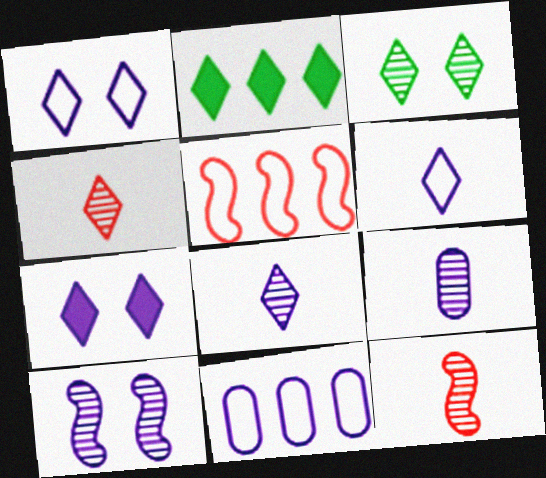[[1, 2, 4]]